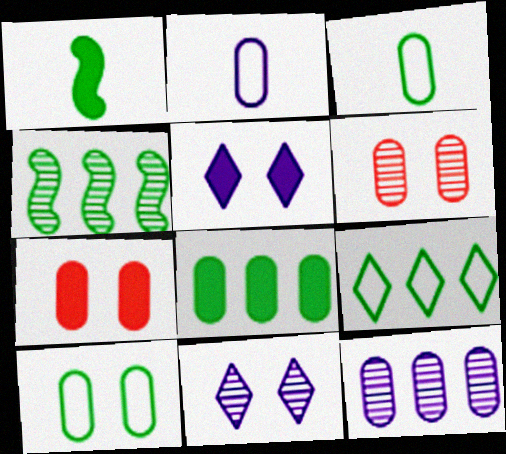[[2, 6, 8], 
[3, 7, 12], 
[4, 8, 9]]